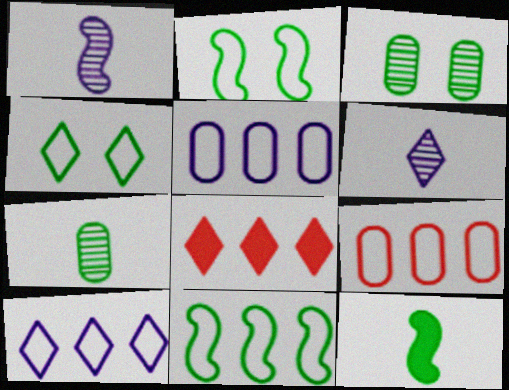[[4, 6, 8], 
[9, 10, 11]]